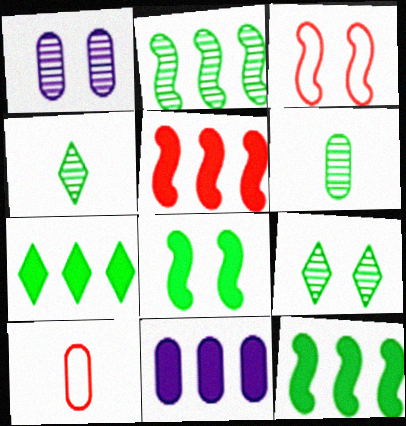[[2, 6, 9], 
[3, 4, 11], 
[5, 7, 11]]